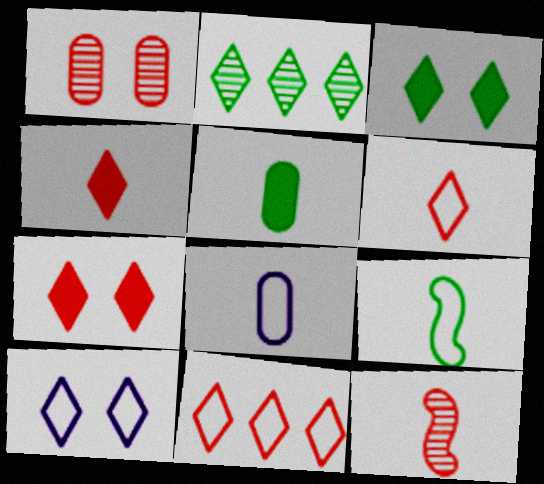[[2, 4, 10], 
[6, 8, 9]]